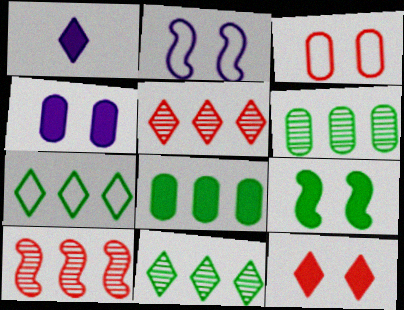[[4, 9, 12]]